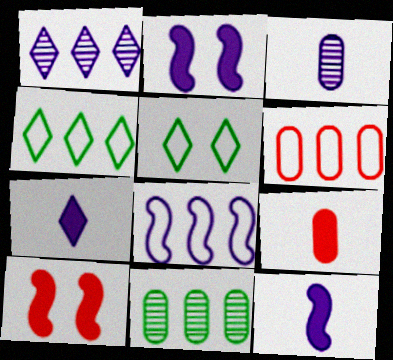[[3, 4, 10], 
[4, 6, 8]]